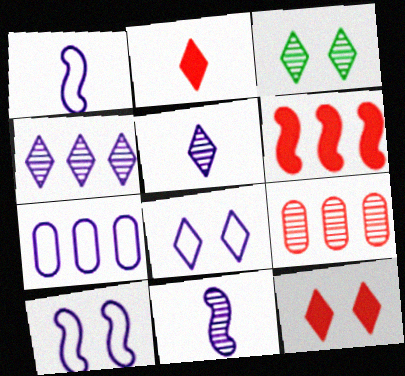[[1, 7, 8], 
[3, 8, 12], 
[3, 9, 11]]